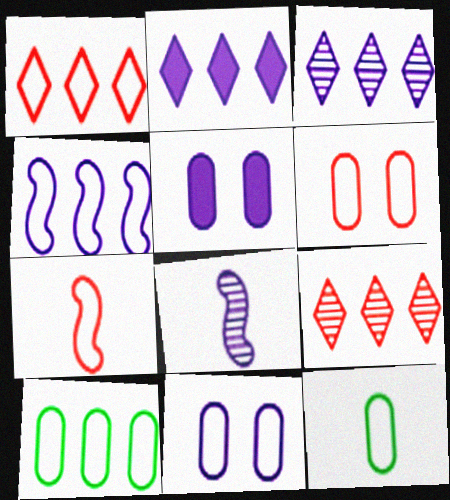[[1, 4, 10], 
[1, 6, 7], 
[2, 8, 11]]